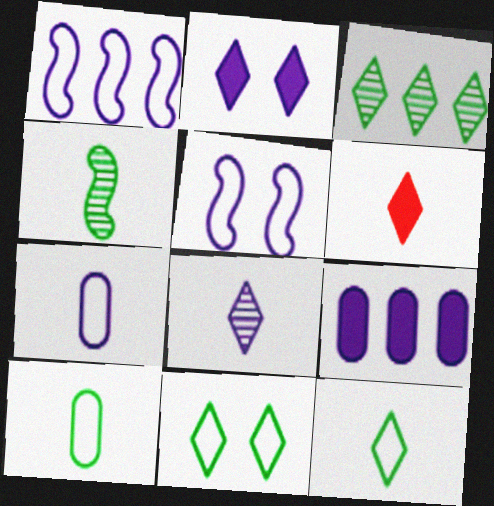[[4, 6, 7], 
[5, 8, 9], 
[6, 8, 12]]